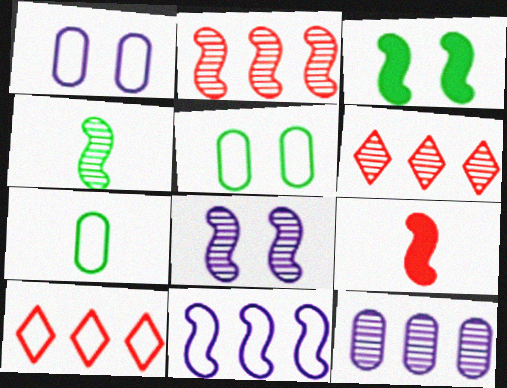[[2, 4, 8]]